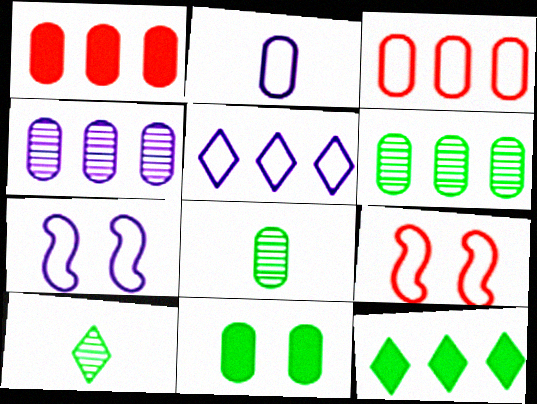[[1, 7, 10], 
[2, 5, 7]]